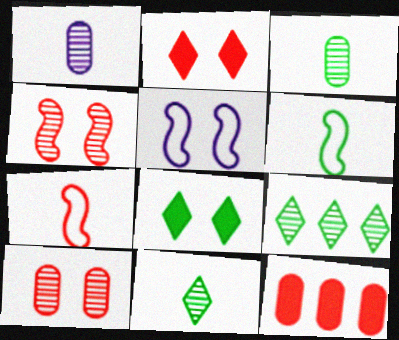[[1, 4, 9], 
[5, 8, 10], 
[5, 11, 12]]